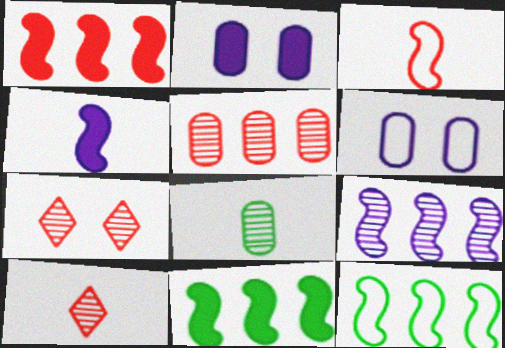[[1, 9, 12], 
[2, 10, 12], 
[6, 10, 11], 
[7, 8, 9]]